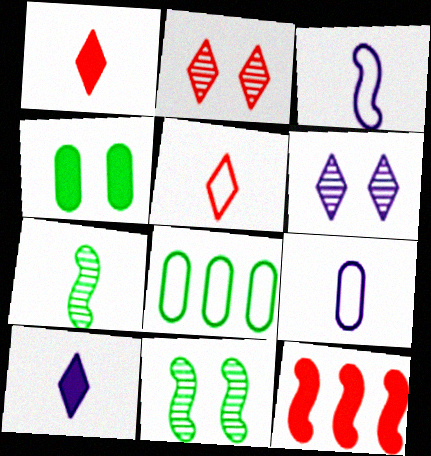[[1, 7, 9], 
[3, 11, 12], 
[4, 10, 12]]